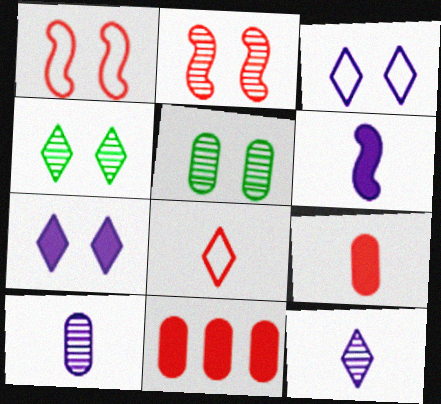[[1, 5, 7], 
[2, 8, 11]]